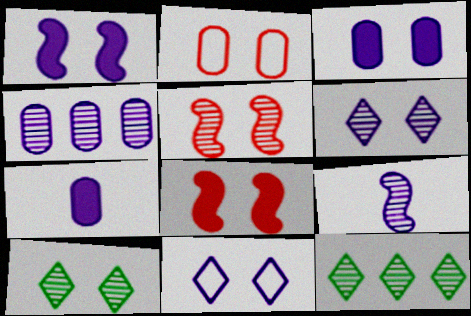[[1, 2, 10], 
[4, 6, 9]]